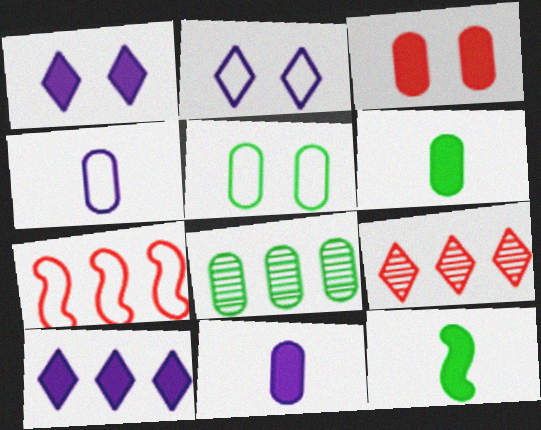[[3, 4, 8], 
[3, 10, 12], 
[5, 6, 8], 
[7, 8, 10]]